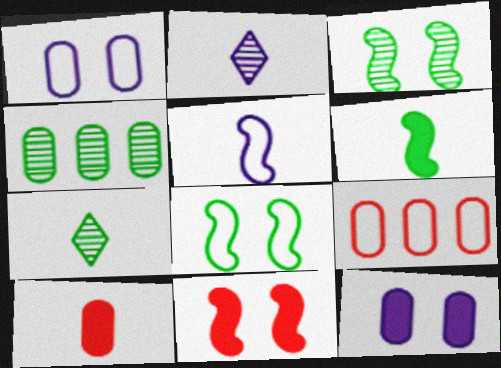[[1, 4, 10], 
[3, 4, 7], 
[5, 7, 10]]